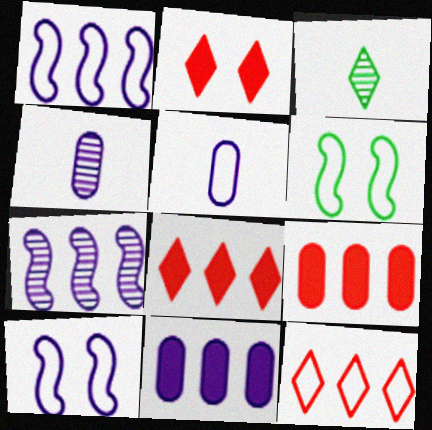[[3, 9, 10], 
[4, 6, 8], 
[5, 6, 12]]